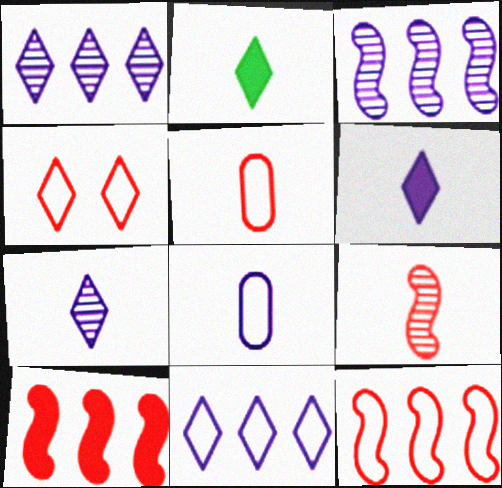[[1, 2, 4], 
[2, 8, 9], 
[4, 5, 12]]